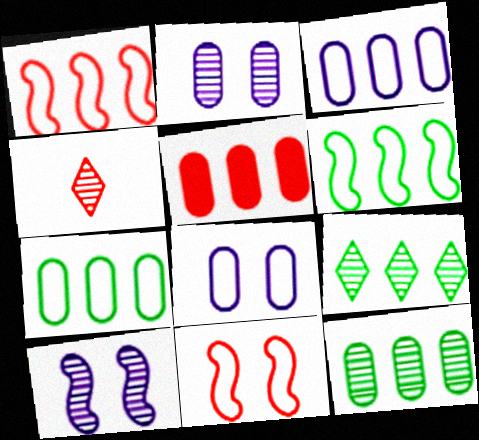[[3, 5, 12], 
[4, 5, 11], 
[4, 10, 12]]